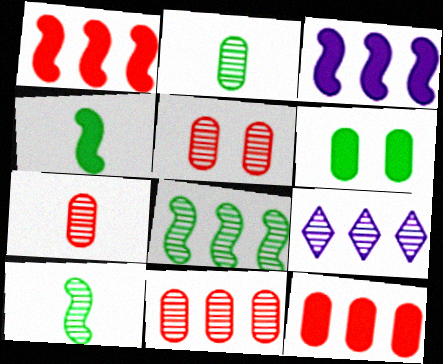[[5, 7, 11], 
[5, 9, 10], 
[8, 9, 11]]